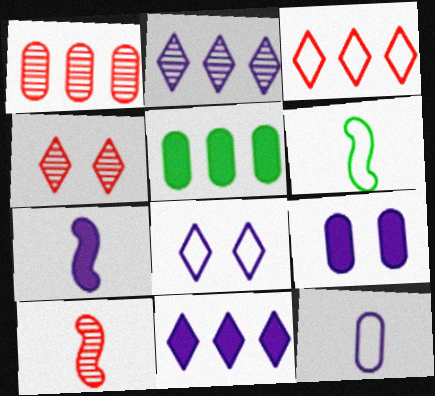[[1, 4, 10], 
[5, 8, 10], 
[6, 7, 10], 
[7, 9, 11]]